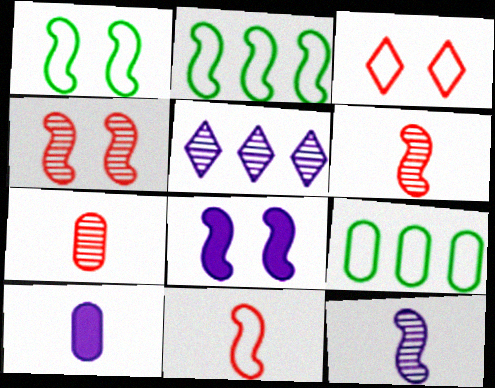[[1, 4, 8], 
[2, 6, 8]]